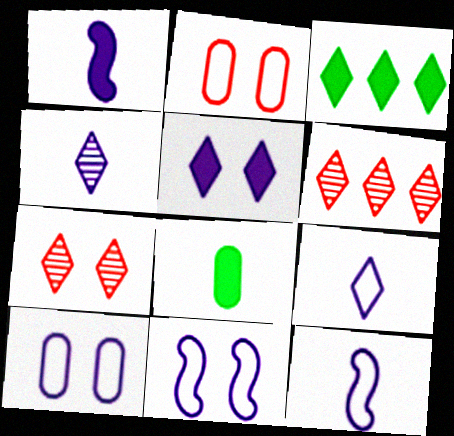[[3, 7, 9], 
[6, 8, 11]]